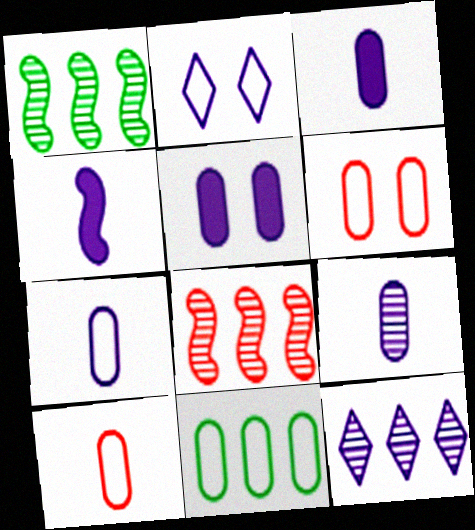[[3, 7, 9], 
[6, 7, 11]]